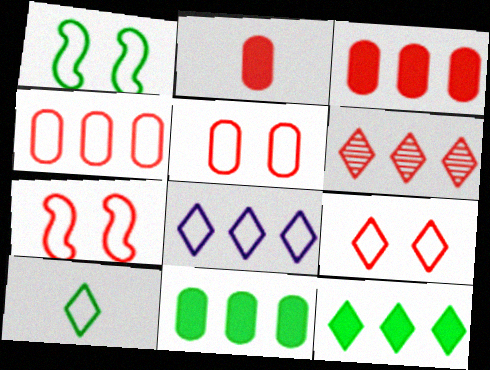[[2, 6, 7], 
[5, 7, 9], 
[6, 8, 12], 
[8, 9, 10]]